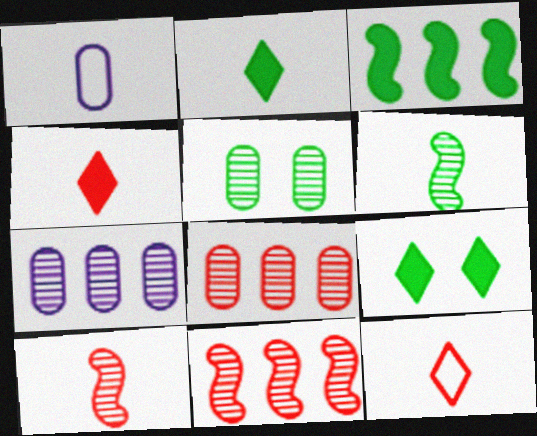[[1, 2, 10], 
[1, 4, 6], 
[1, 9, 11]]